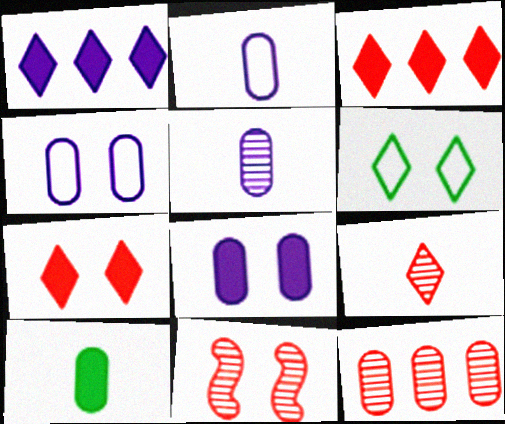[[1, 6, 9], 
[4, 10, 12], 
[6, 8, 11], 
[9, 11, 12]]